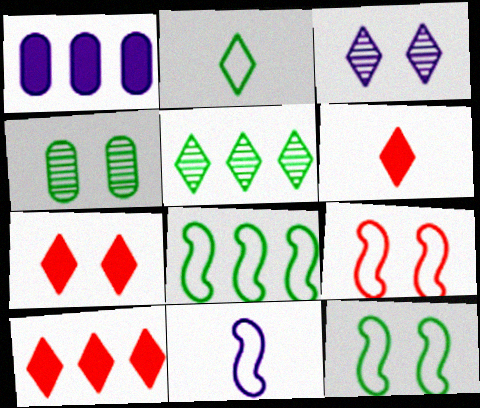[[1, 3, 11], 
[2, 3, 10], 
[4, 10, 11], 
[6, 7, 10], 
[8, 9, 11]]